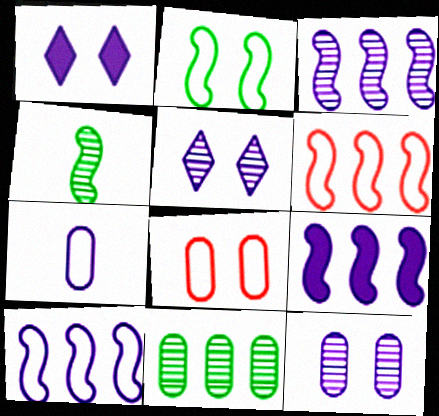[[1, 3, 7], 
[3, 9, 10], 
[5, 7, 9]]